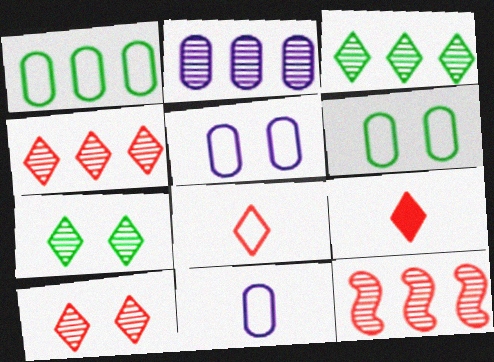[[2, 3, 12]]